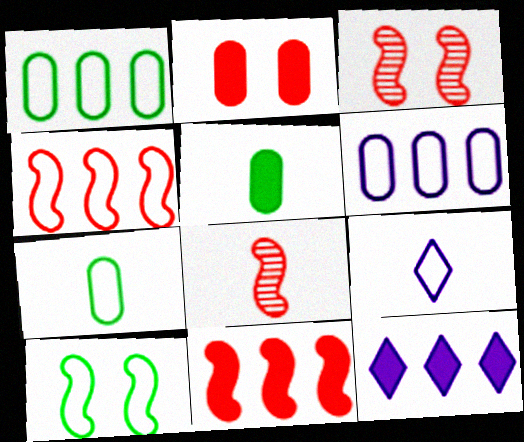[[3, 7, 12], 
[5, 8, 9]]